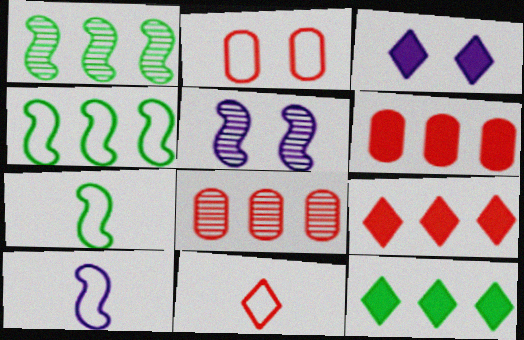[[3, 7, 8]]